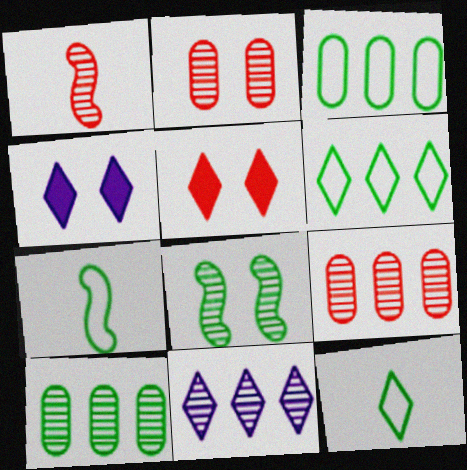[[1, 3, 4], 
[4, 7, 9], 
[5, 11, 12]]